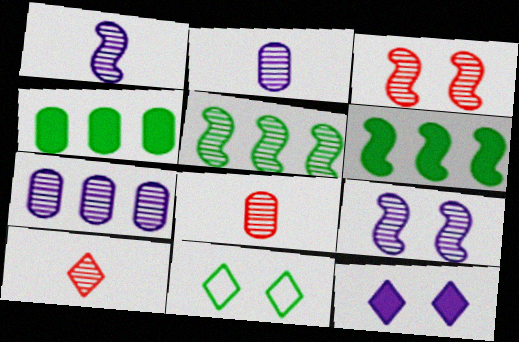[[1, 3, 5]]